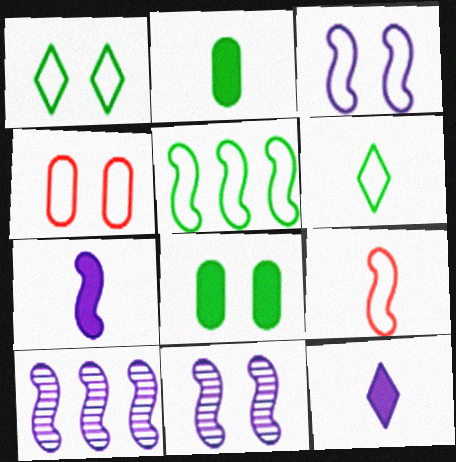[[1, 3, 4], 
[3, 5, 9], 
[3, 7, 10]]